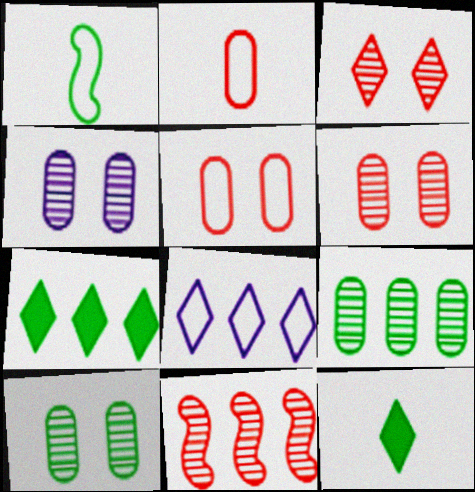[[1, 5, 8], 
[1, 7, 10], 
[3, 8, 12], 
[4, 6, 10]]